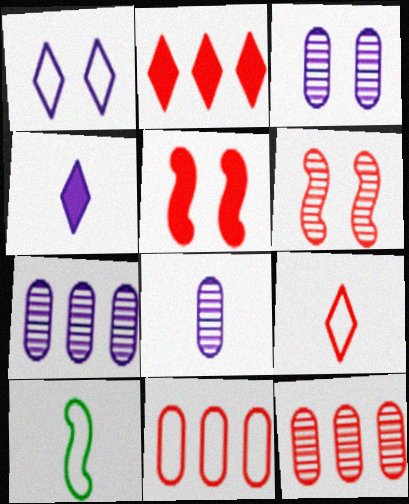[[1, 10, 11], 
[2, 3, 10], 
[3, 7, 8], 
[5, 9, 12]]